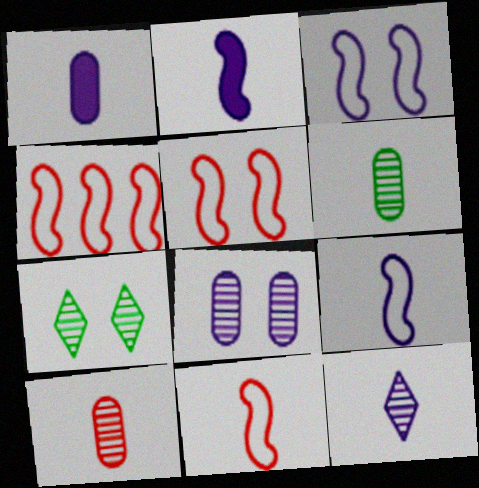[[1, 4, 7], 
[1, 9, 12], 
[4, 5, 11]]